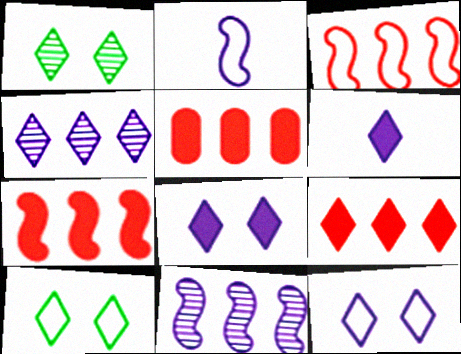[[1, 2, 5], 
[4, 6, 12], 
[5, 7, 9]]